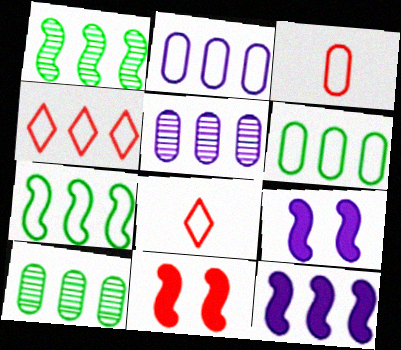[[2, 4, 7], 
[4, 10, 12], 
[8, 9, 10]]